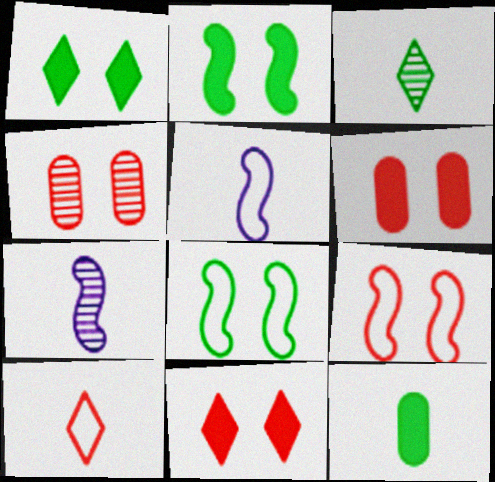[[4, 9, 11], 
[7, 10, 12]]